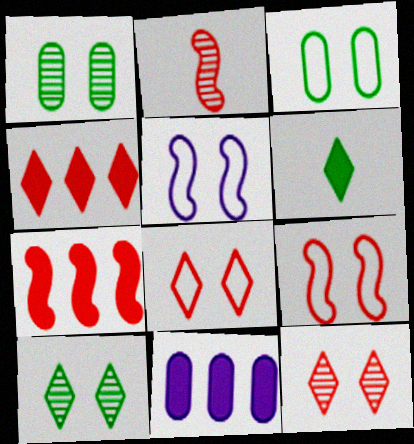[[2, 7, 9], 
[3, 5, 8]]